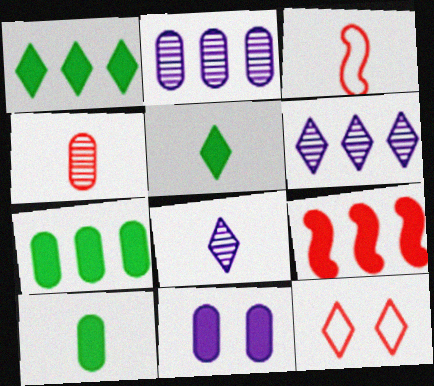[[1, 8, 12], 
[3, 8, 10], 
[4, 9, 12], 
[5, 6, 12], 
[5, 9, 11]]